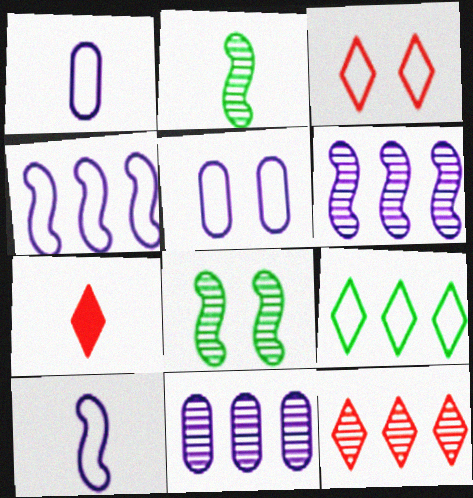[[1, 2, 7], 
[3, 7, 12]]